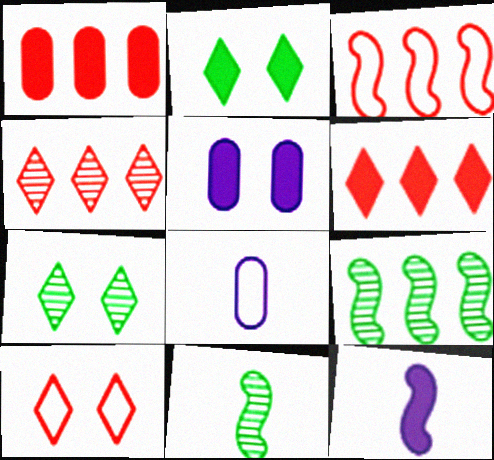[[1, 2, 12], 
[1, 3, 4]]